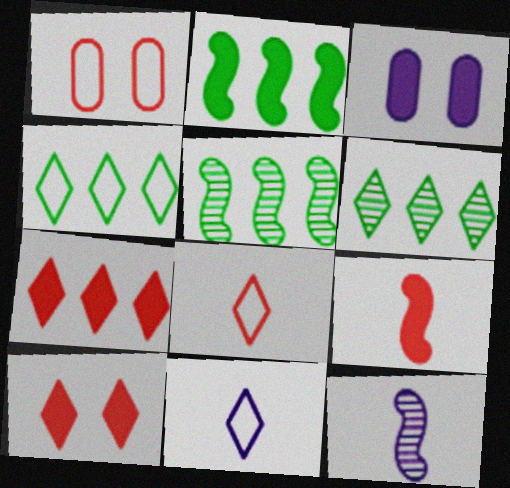[[3, 5, 8], 
[6, 10, 11]]